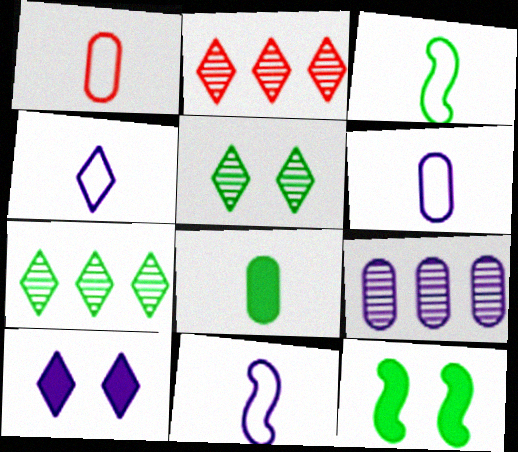[[1, 3, 4], 
[2, 6, 12], 
[4, 6, 11], 
[9, 10, 11]]